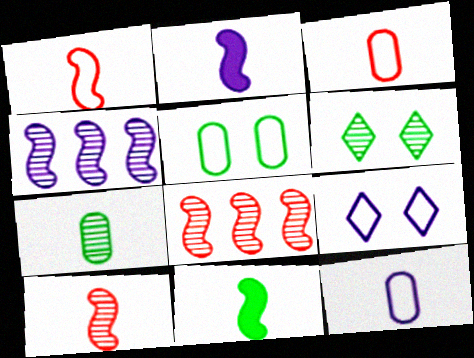[]